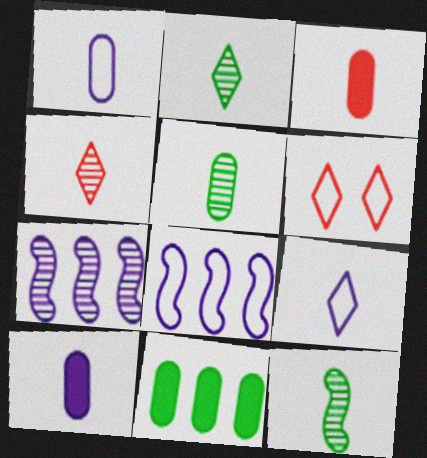[[1, 3, 5], 
[2, 5, 12], 
[3, 9, 12]]